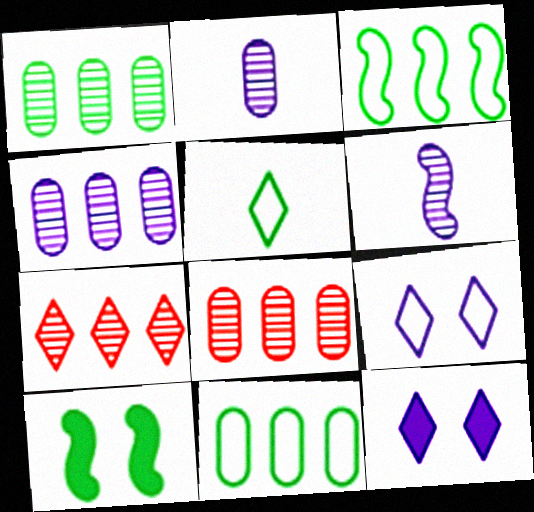[[1, 4, 8], 
[1, 5, 10], 
[5, 7, 12]]